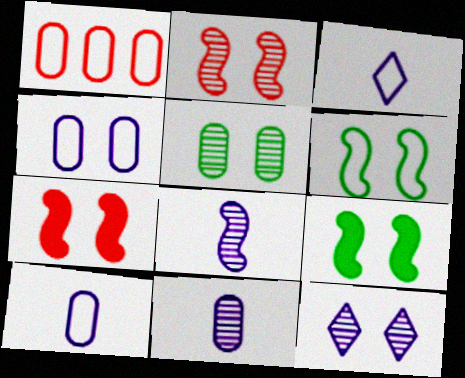[[1, 3, 6], 
[2, 5, 12]]